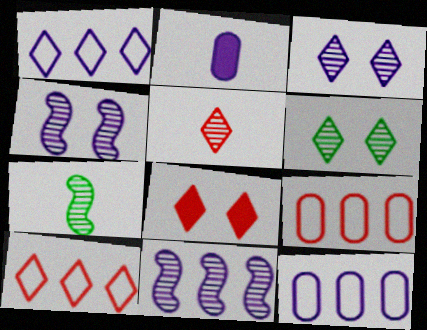[[1, 2, 4], 
[5, 8, 10], 
[7, 8, 12]]